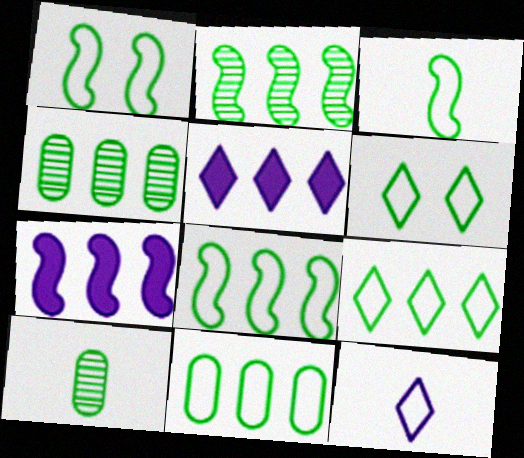[[1, 3, 8], 
[3, 6, 11], 
[8, 9, 11]]